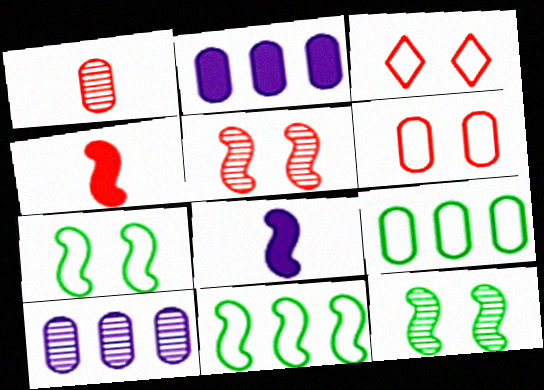[[5, 8, 11]]